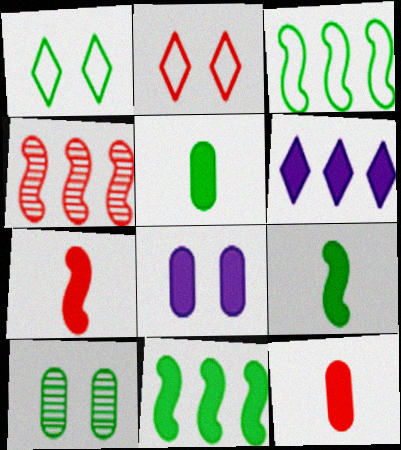[[2, 4, 12]]